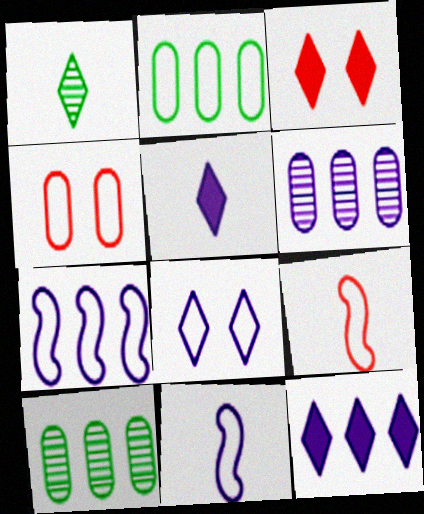[[2, 8, 9], 
[3, 10, 11], 
[6, 7, 12]]